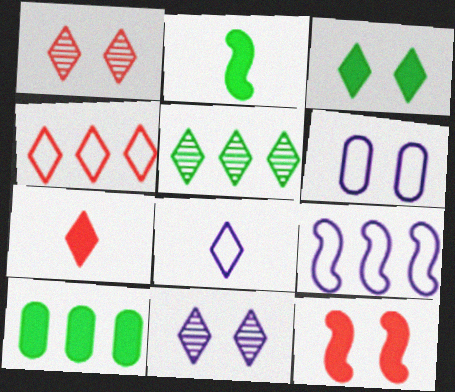[[1, 4, 7], 
[2, 3, 10], 
[6, 8, 9]]